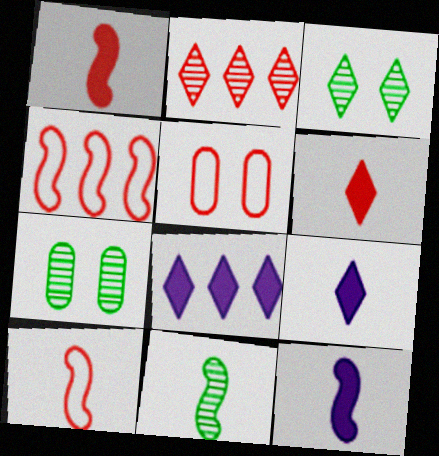[[1, 2, 5], 
[4, 7, 9], 
[5, 8, 11], 
[7, 8, 10], 
[10, 11, 12]]